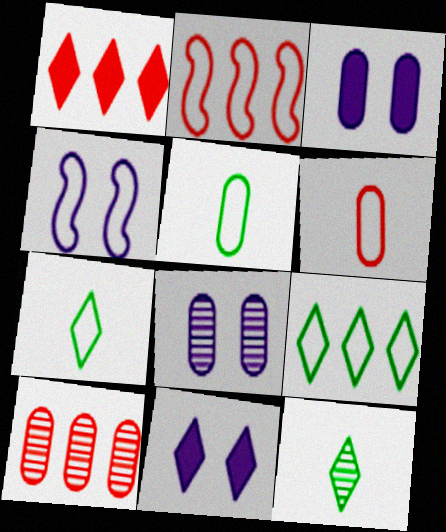[[1, 2, 10], 
[2, 3, 12], 
[3, 5, 10], 
[4, 6, 9], 
[4, 8, 11]]